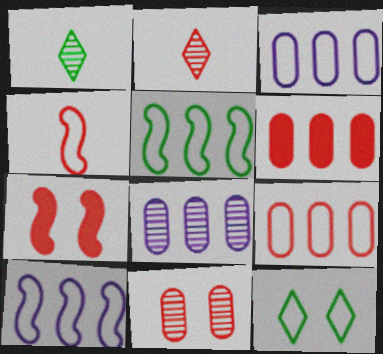[[1, 3, 7], 
[2, 7, 9], 
[3, 4, 12]]